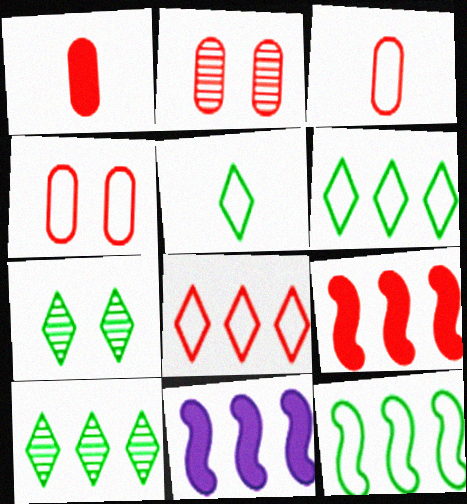[[2, 5, 11], 
[3, 7, 11]]